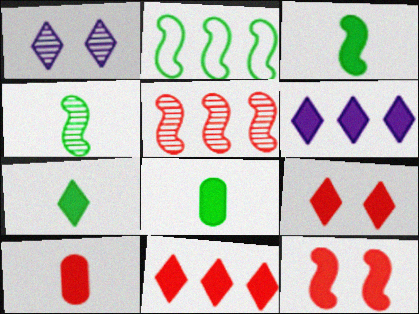[[1, 2, 10], 
[3, 7, 8], 
[6, 7, 9], 
[6, 8, 12], 
[10, 11, 12]]